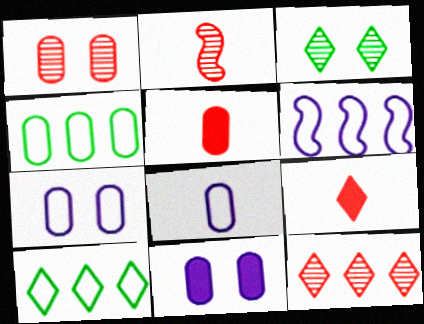[[1, 2, 12], 
[2, 10, 11], 
[3, 5, 6]]